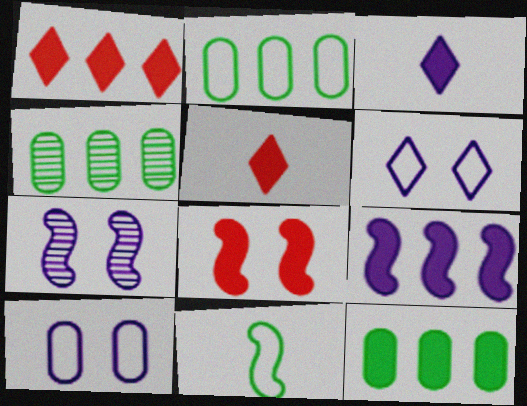[[1, 9, 12], 
[2, 4, 12], 
[2, 5, 7], 
[3, 8, 12]]